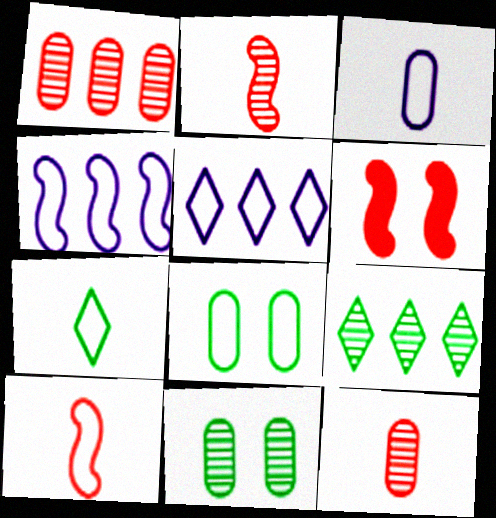[[3, 6, 9], 
[3, 7, 10], 
[5, 8, 10]]